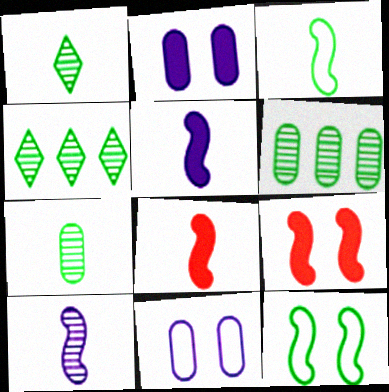[[3, 8, 10], 
[4, 8, 11]]